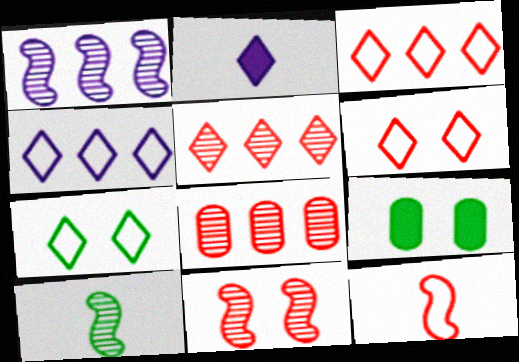[[1, 10, 11], 
[2, 5, 7]]